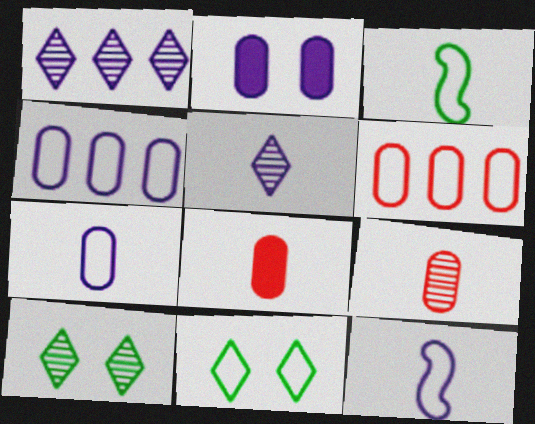[[1, 2, 12], 
[3, 5, 8], 
[6, 11, 12]]